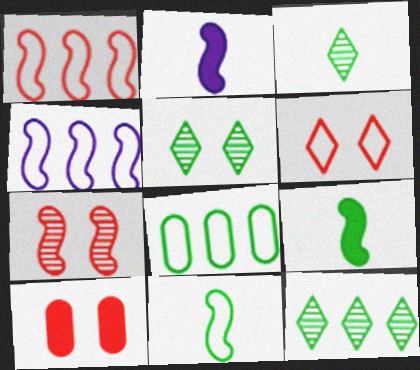[[3, 4, 10], 
[3, 5, 12], 
[4, 7, 9], 
[5, 8, 9], 
[6, 7, 10]]